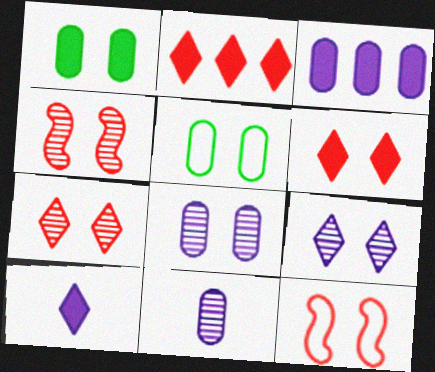[[1, 9, 12]]